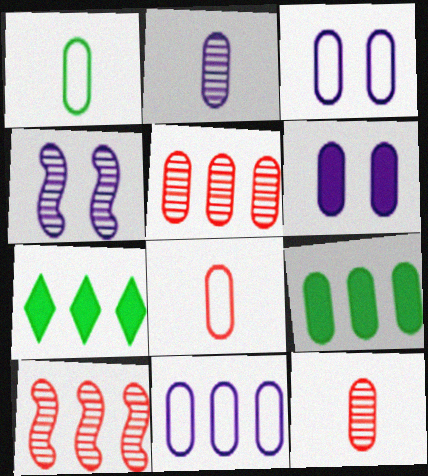[[1, 5, 6], 
[2, 6, 11], 
[3, 9, 12], 
[4, 7, 8], 
[5, 9, 11], 
[7, 10, 11]]